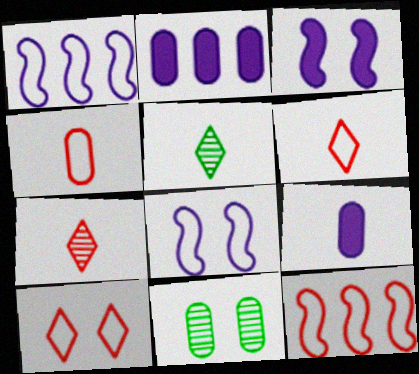[[2, 4, 11], 
[3, 10, 11], 
[4, 10, 12]]